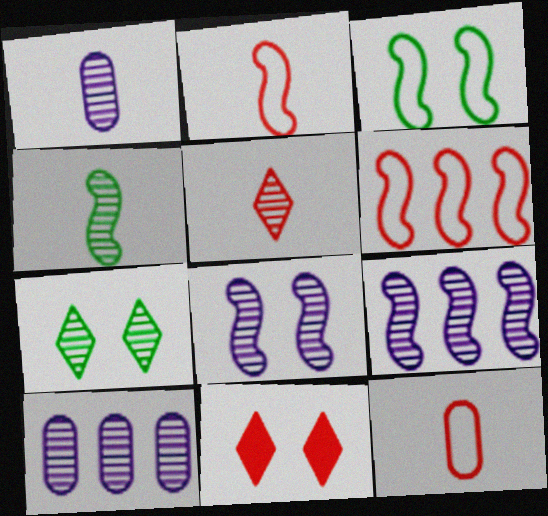[[1, 4, 5]]